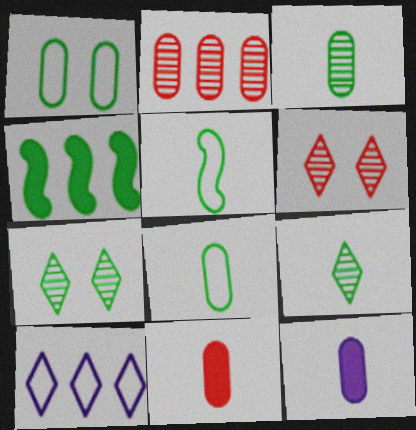[[1, 2, 12], 
[1, 4, 9], 
[2, 4, 10], 
[4, 7, 8]]